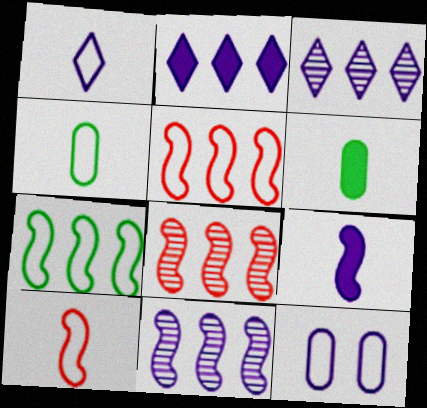[[1, 4, 10], 
[3, 9, 12]]